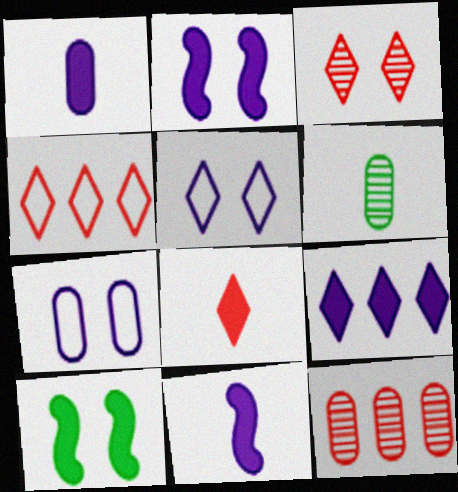[[1, 2, 9], 
[2, 4, 6], 
[3, 4, 8], 
[3, 7, 10]]